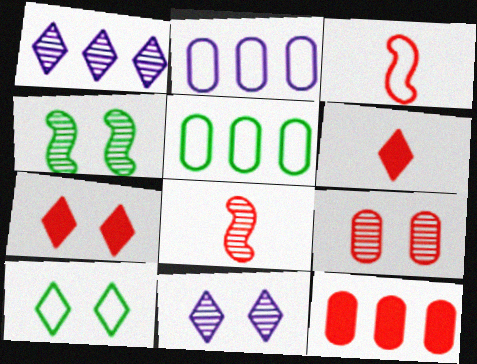[[1, 6, 10], 
[2, 3, 10], 
[2, 4, 6], 
[4, 9, 11], 
[7, 10, 11]]